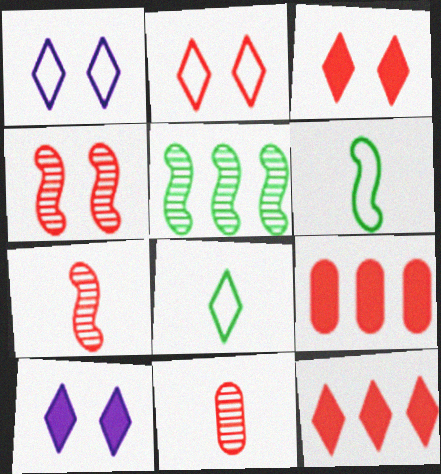[[2, 7, 9]]